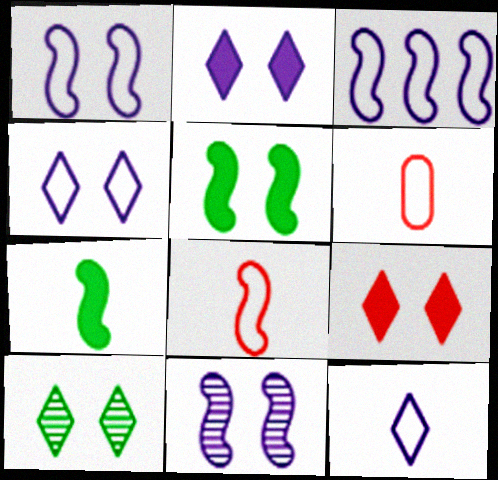[[4, 9, 10]]